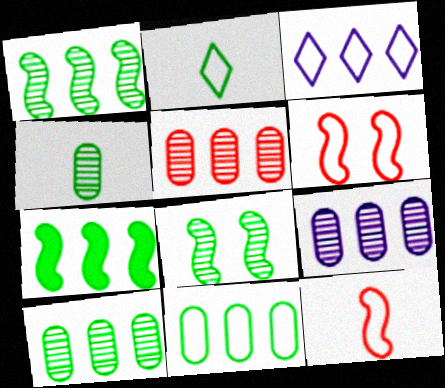[[3, 5, 7], 
[5, 9, 10]]